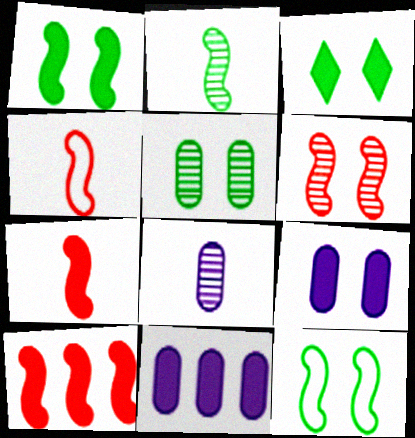[[3, 5, 12], 
[3, 7, 11], 
[4, 6, 10]]